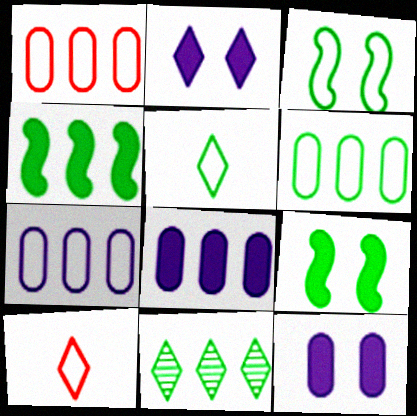[[1, 6, 7], 
[2, 10, 11], 
[3, 5, 6], 
[3, 7, 10], 
[4, 6, 11]]